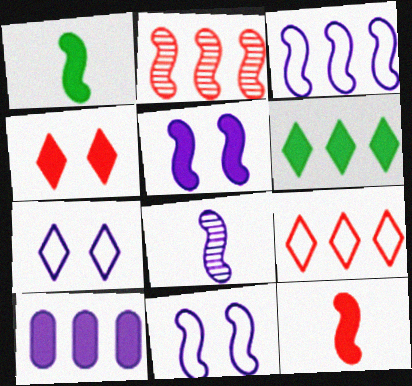[[1, 2, 11], 
[1, 4, 10], 
[3, 5, 8], 
[7, 8, 10]]